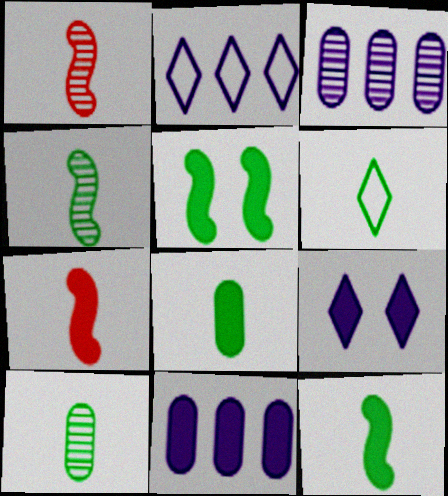[[4, 6, 8], 
[6, 10, 12]]